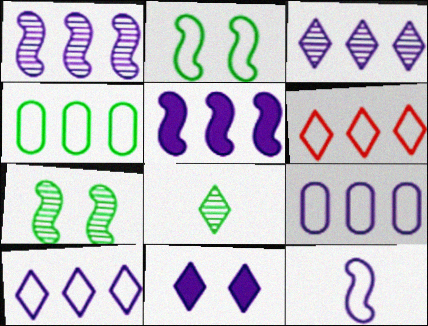[[3, 5, 9], 
[6, 8, 11]]